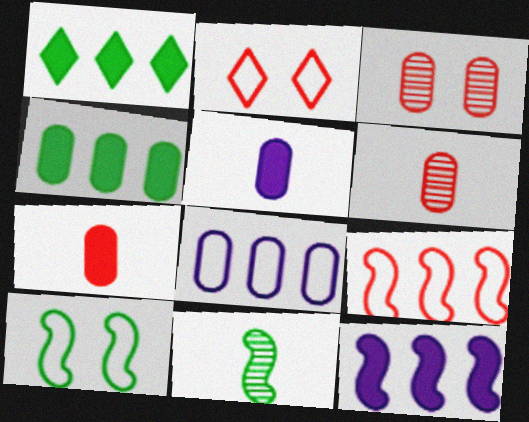[]